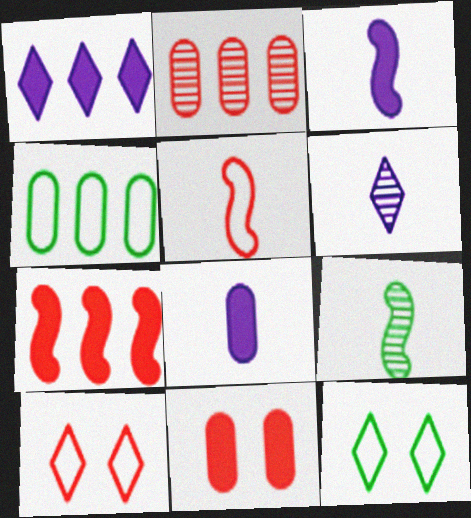[[2, 3, 12], 
[3, 5, 9]]